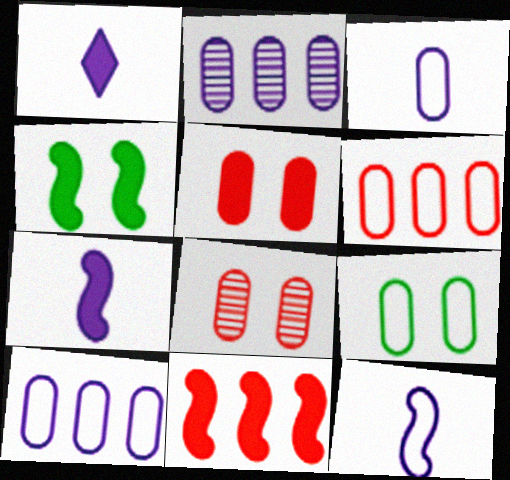[[3, 6, 9], 
[4, 7, 11]]